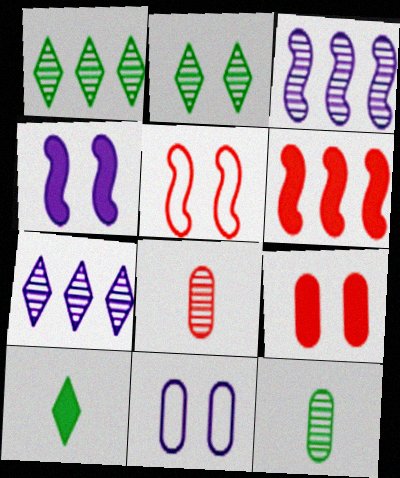[[2, 3, 8]]